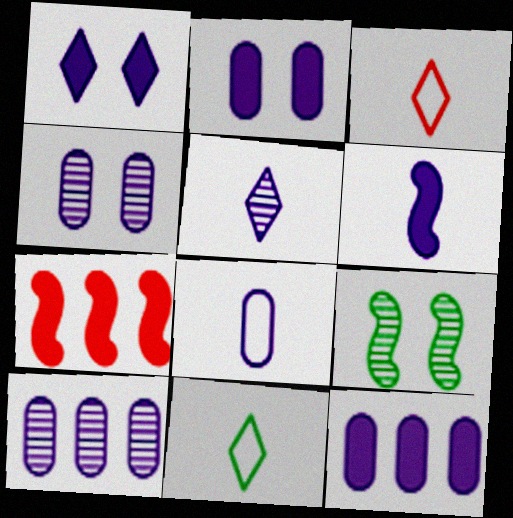[[1, 6, 12], 
[2, 8, 10], 
[3, 9, 12], 
[4, 7, 11], 
[4, 8, 12], 
[5, 6, 8]]